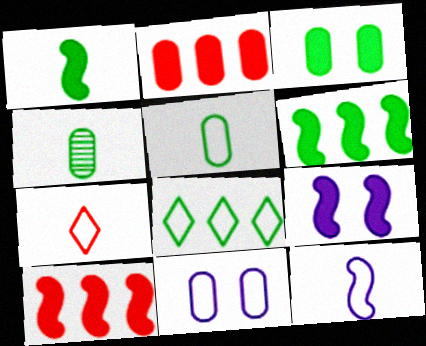[[1, 9, 10], 
[2, 4, 11], 
[5, 7, 12]]